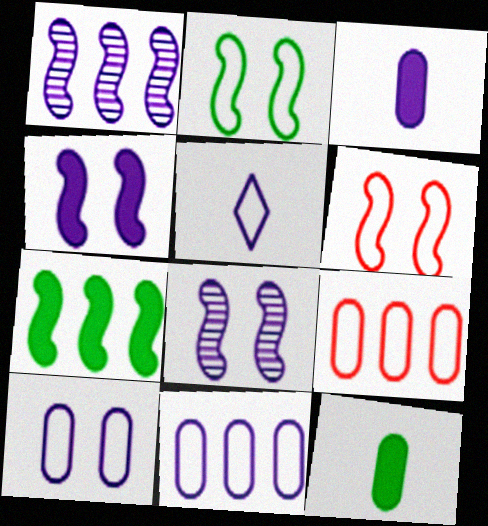[[2, 5, 9]]